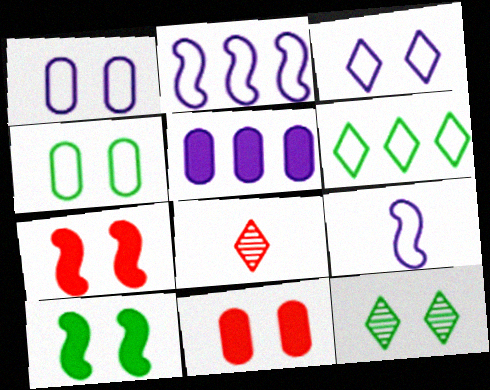[[1, 7, 12], 
[4, 10, 12]]